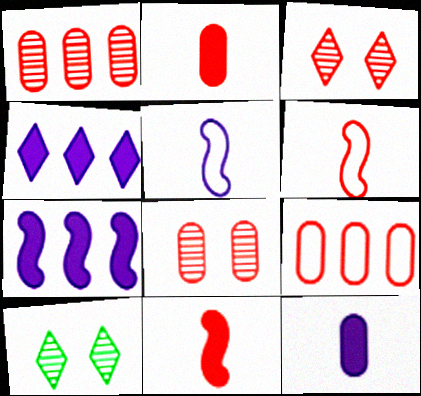[[2, 8, 9], 
[3, 9, 11]]